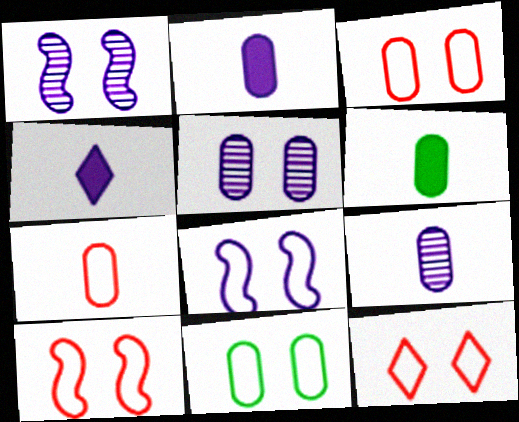[[3, 10, 12], 
[6, 7, 9], 
[8, 11, 12]]